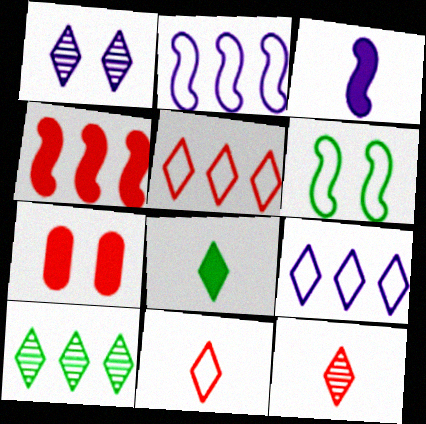[[1, 5, 8], 
[1, 6, 7], 
[1, 10, 12]]